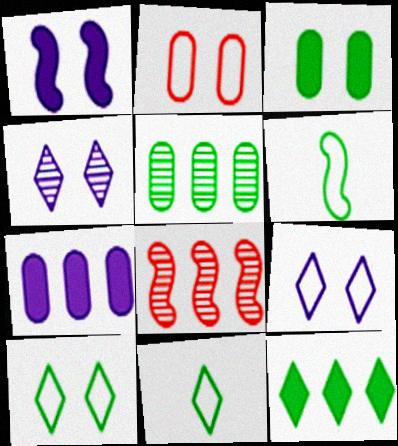[[1, 6, 8]]